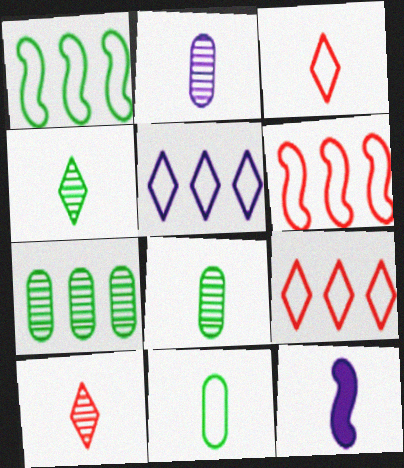[[3, 8, 12], 
[10, 11, 12]]